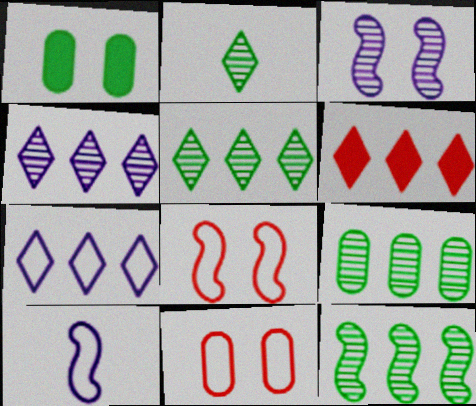[[5, 6, 7], 
[5, 9, 12]]